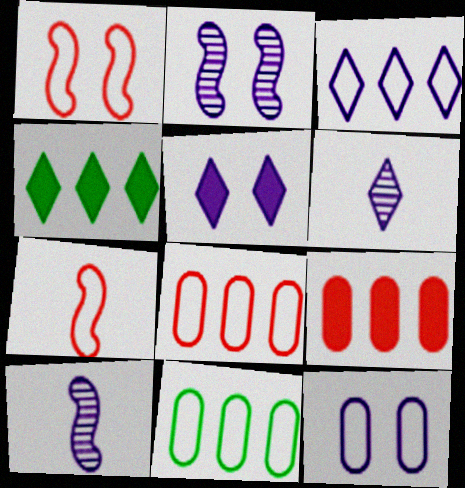[[2, 5, 12], 
[3, 5, 6]]